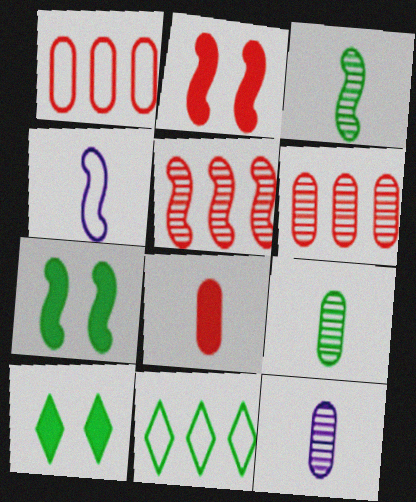[[2, 11, 12], 
[4, 5, 7], 
[4, 6, 10], 
[7, 9, 11]]